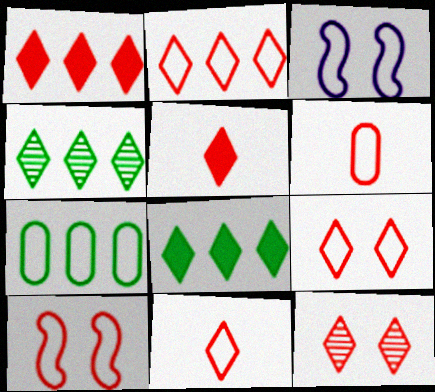[[1, 11, 12], 
[2, 5, 12], 
[2, 6, 10], 
[2, 9, 11], 
[3, 7, 11]]